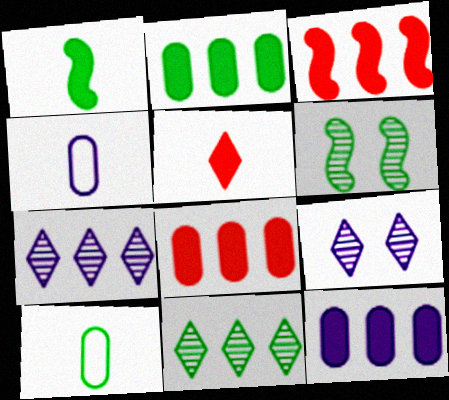[[2, 8, 12], 
[3, 9, 10]]